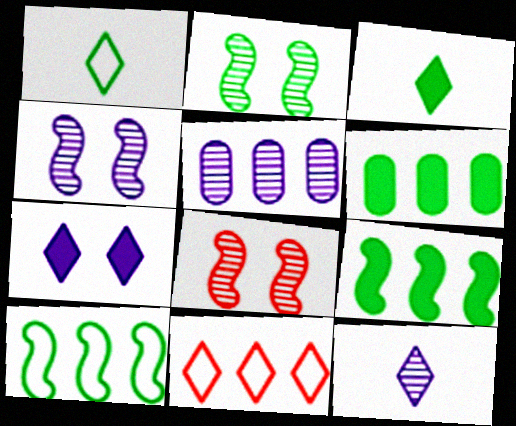[[1, 2, 6], 
[2, 4, 8], 
[4, 5, 12], 
[5, 9, 11]]